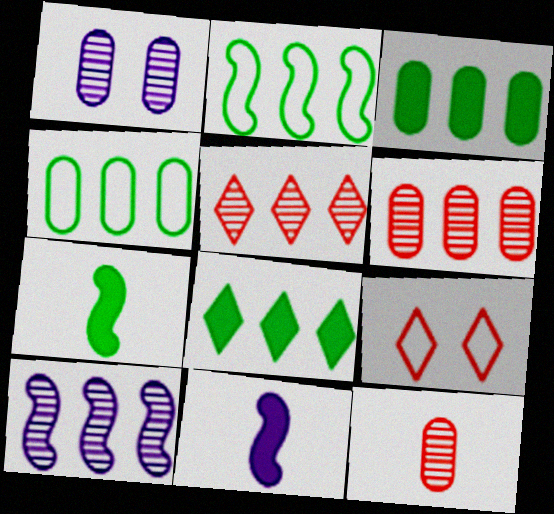[]